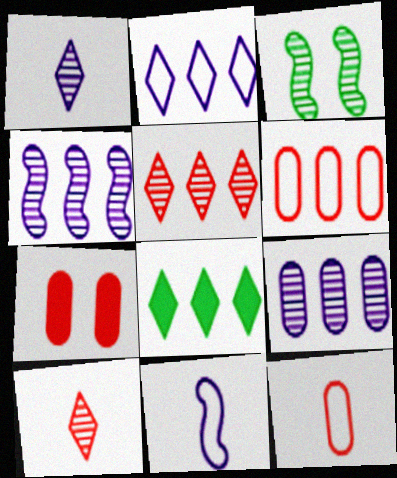[[2, 5, 8], 
[3, 9, 10], 
[4, 6, 8]]